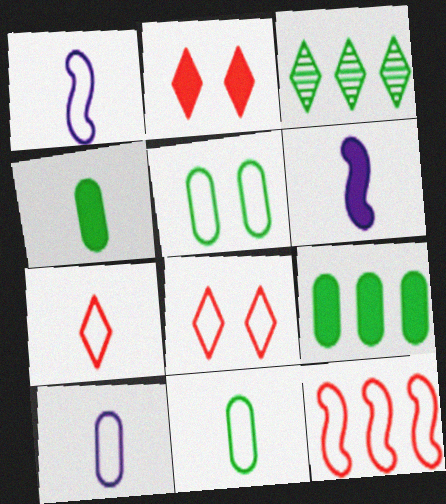[[1, 7, 11], 
[2, 6, 9]]